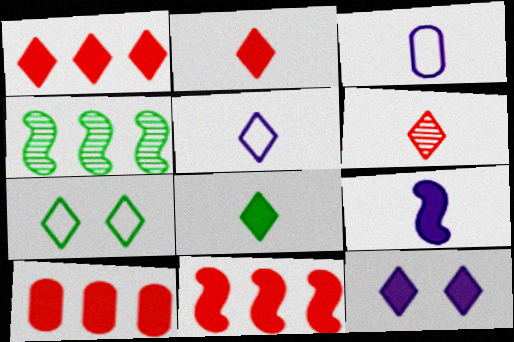[[1, 8, 12], 
[1, 10, 11], 
[5, 6, 8]]